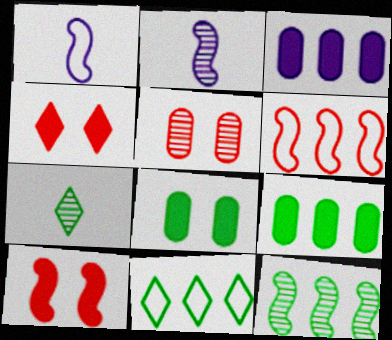[[1, 10, 12], 
[9, 11, 12]]